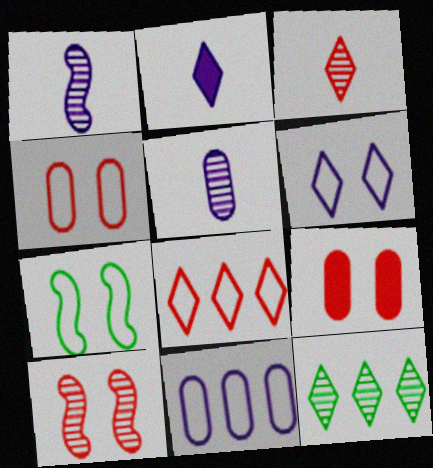[[4, 6, 7], 
[5, 10, 12]]